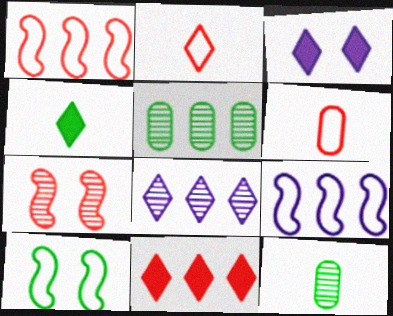[[1, 3, 12], 
[3, 4, 11], 
[4, 5, 10], 
[5, 9, 11], 
[6, 7, 11], 
[7, 8, 12]]